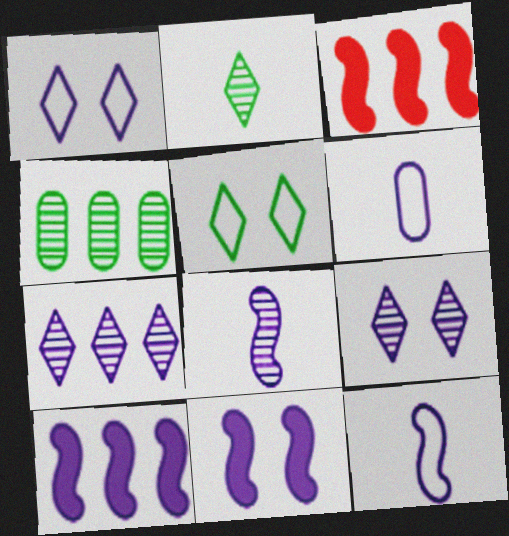[[6, 7, 11], 
[6, 9, 10]]